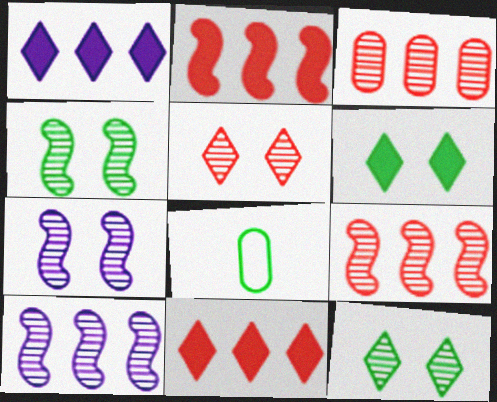[[7, 8, 11]]